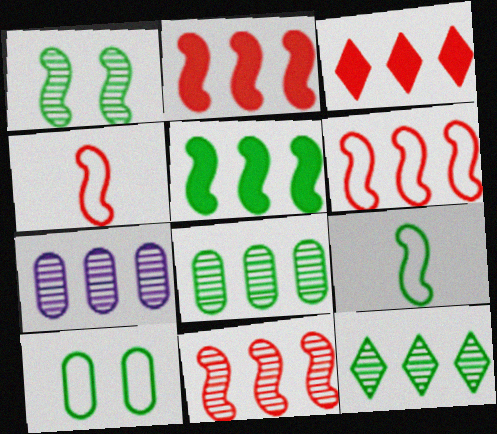[[1, 5, 9], 
[2, 6, 11], 
[7, 11, 12]]